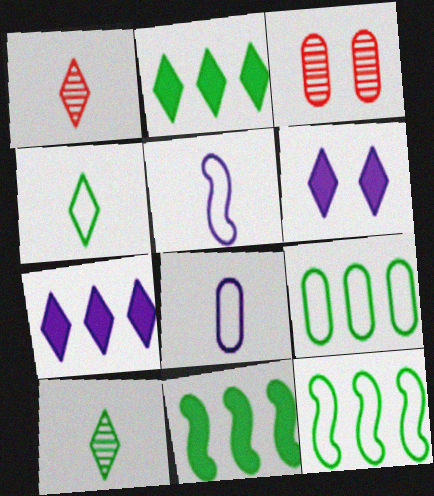[[2, 3, 5]]